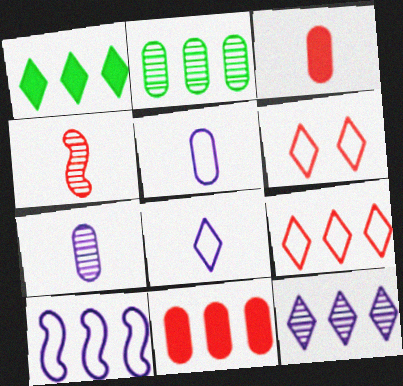[[1, 9, 12], 
[4, 6, 11]]